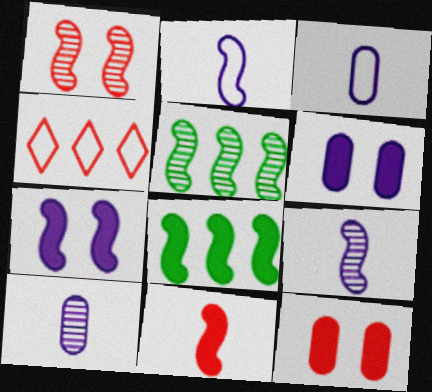[[1, 2, 8], 
[1, 5, 9], 
[7, 8, 11]]